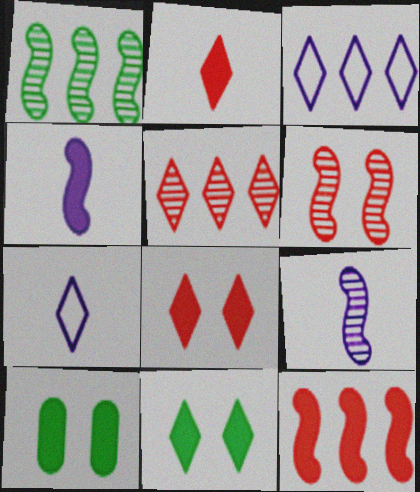[[1, 6, 9], 
[5, 7, 11]]